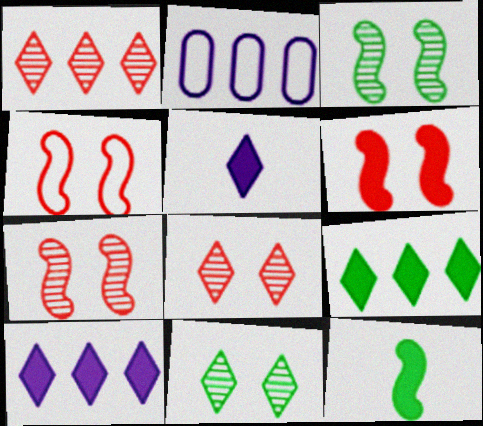[[2, 8, 12], 
[4, 6, 7]]